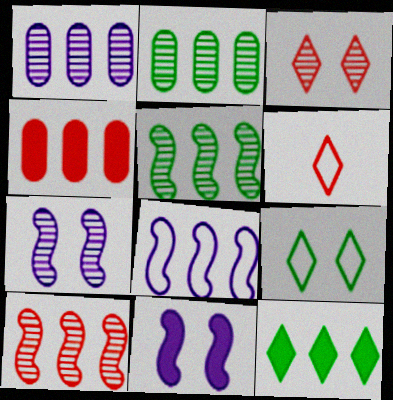[[2, 6, 11]]